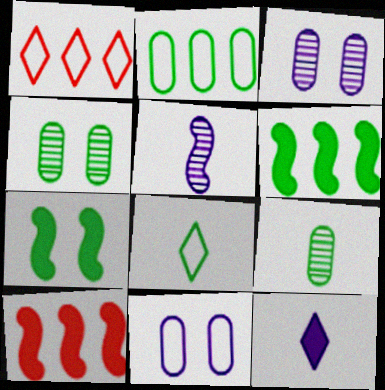[[3, 8, 10], 
[4, 6, 8]]